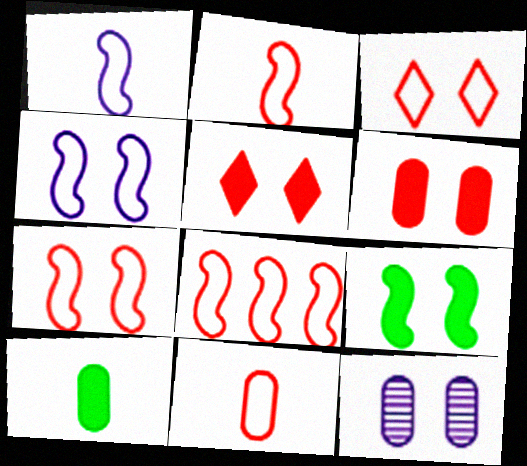[[2, 7, 8], 
[3, 8, 11], 
[3, 9, 12]]